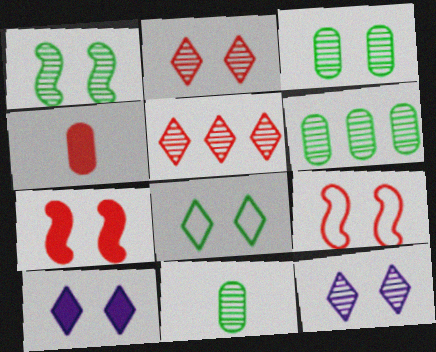[[2, 8, 10], 
[3, 6, 11], 
[3, 9, 10], 
[4, 5, 9]]